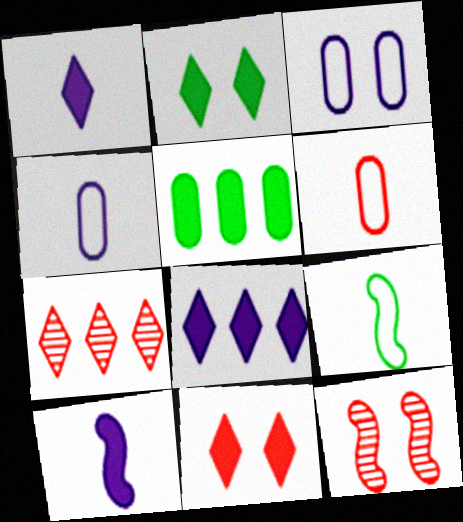[[2, 3, 12], 
[5, 10, 11]]